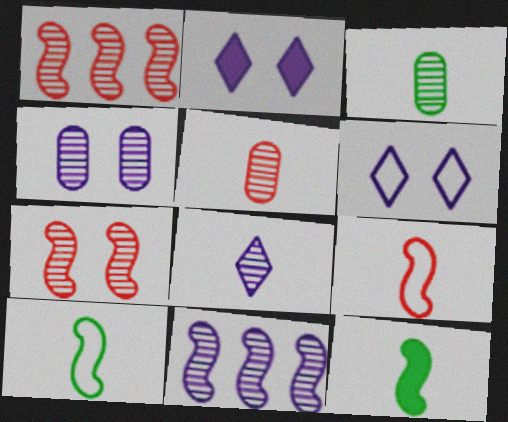[[4, 8, 11]]